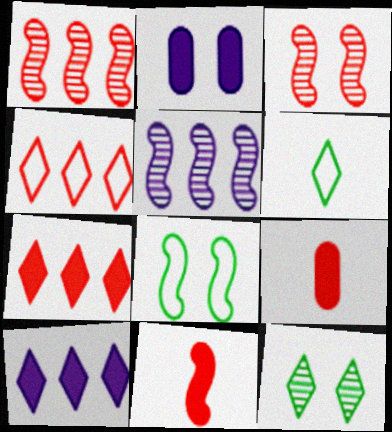[[1, 2, 6], 
[3, 4, 9], 
[5, 8, 11]]